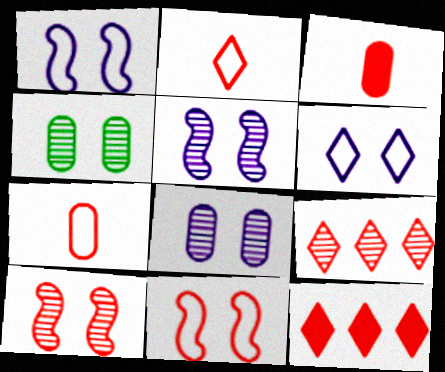[[3, 9, 11], 
[7, 10, 12]]